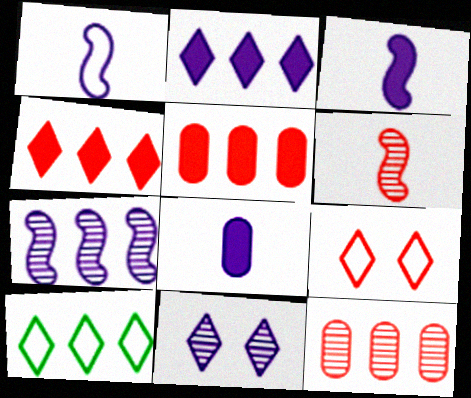[[5, 6, 9], 
[5, 7, 10]]